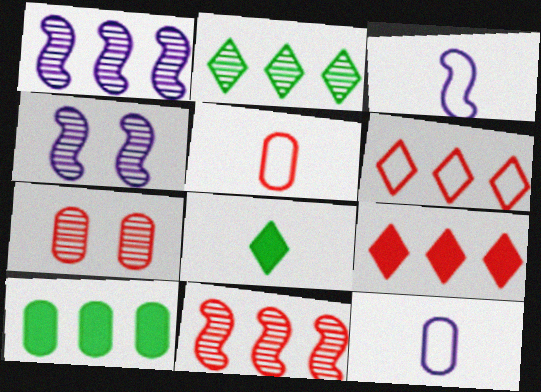[[1, 6, 10], 
[7, 10, 12]]